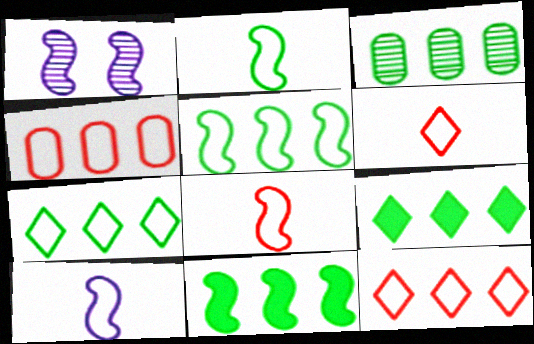[[1, 8, 11], 
[2, 8, 10], 
[3, 5, 9], 
[3, 7, 11]]